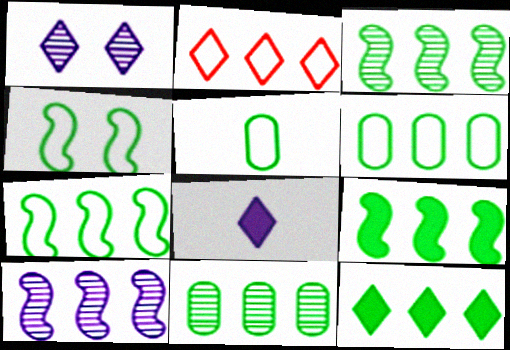[[3, 6, 12], 
[3, 7, 9], 
[7, 11, 12]]